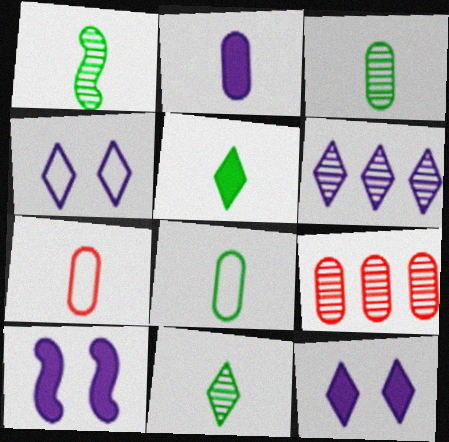[[1, 3, 11], 
[1, 5, 8], 
[2, 3, 7]]